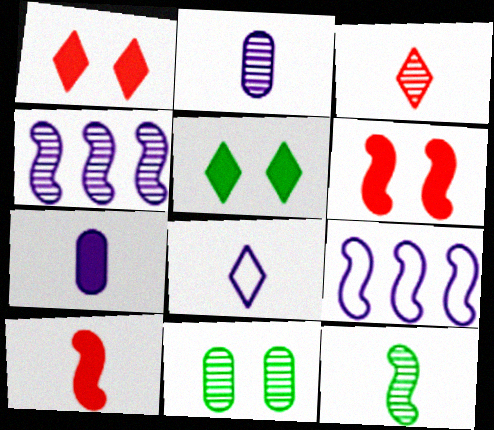[[2, 3, 12], 
[3, 4, 11], 
[6, 9, 12]]